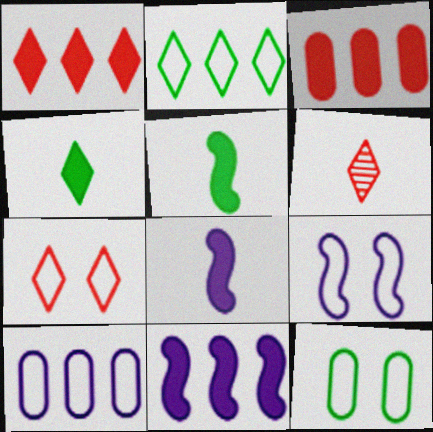[[1, 6, 7], 
[6, 11, 12], 
[7, 9, 12]]